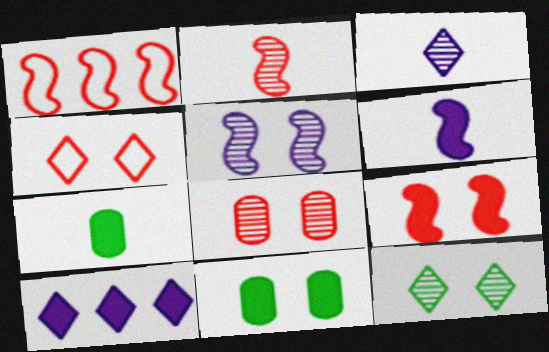[[1, 2, 9], 
[1, 3, 11], 
[4, 5, 11], 
[4, 8, 9], 
[5, 8, 12], 
[7, 9, 10]]